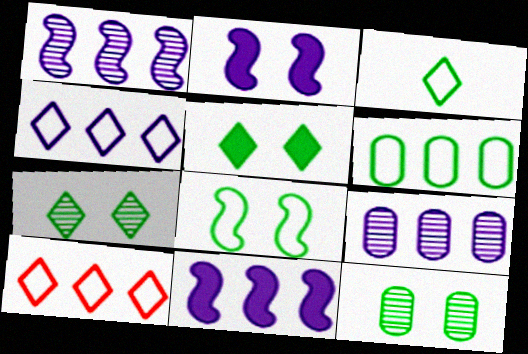[[3, 6, 8], 
[4, 9, 11], 
[5, 8, 12]]